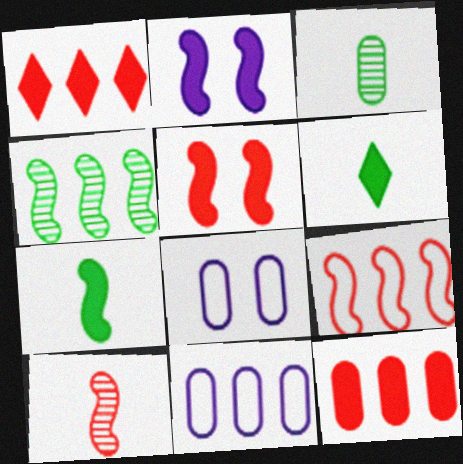[[1, 4, 11], 
[2, 6, 12], 
[3, 8, 12], 
[5, 9, 10]]